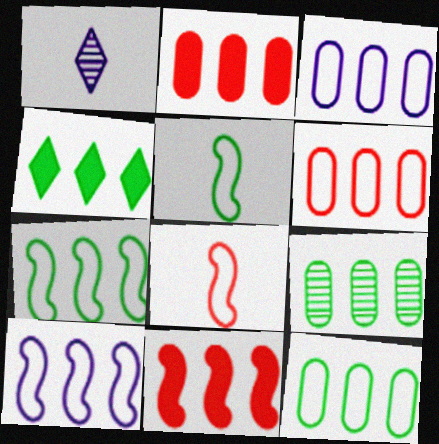[[2, 3, 9], 
[3, 6, 12], 
[4, 7, 9]]